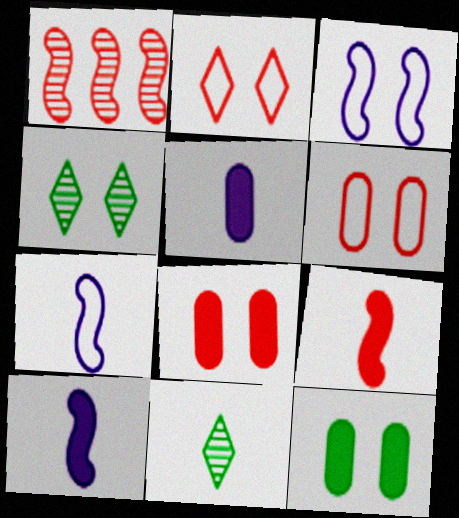[[3, 4, 8]]